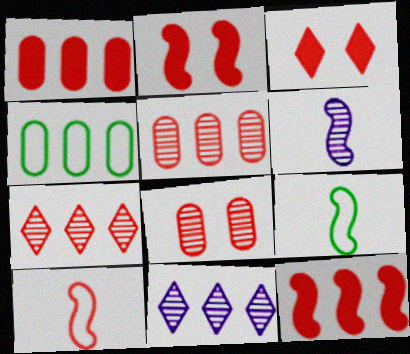[[3, 4, 6], 
[3, 5, 10], 
[4, 11, 12]]